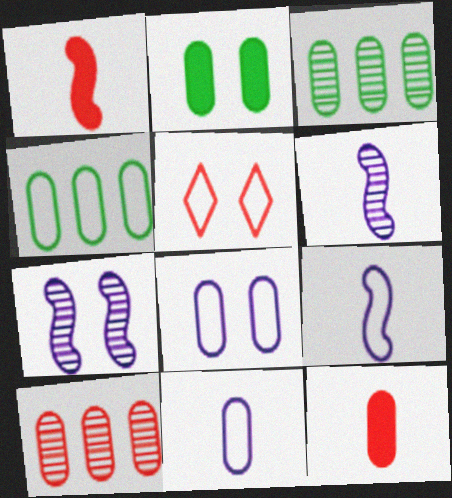[[1, 5, 10], 
[2, 5, 7], 
[2, 10, 11], 
[3, 8, 12], 
[4, 5, 9]]